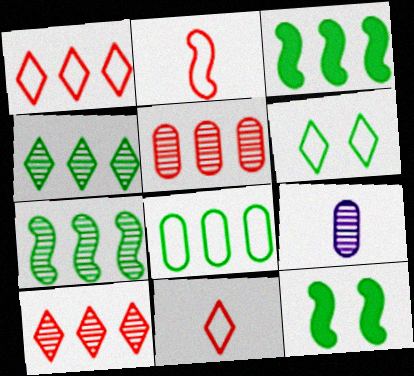[[1, 9, 12], 
[3, 4, 8]]